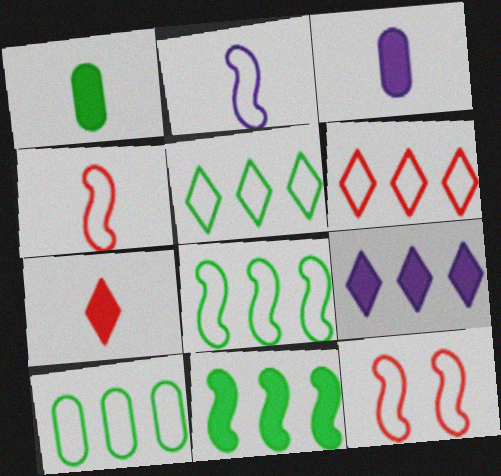[[2, 8, 12], 
[5, 8, 10]]